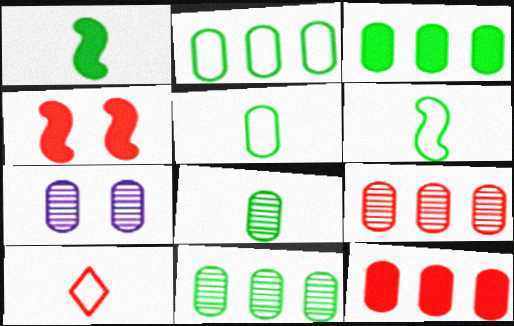[[2, 3, 11], 
[4, 9, 10], 
[5, 7, 12], 
[7, 8, 9]]